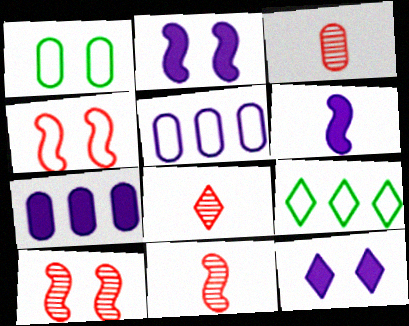[[1, 3, 7], 
[1, 10, 12], 
[2, 3, 9], 
[3, 8, 11], 
[6, 7, 12], 
[8, 9, 12]]